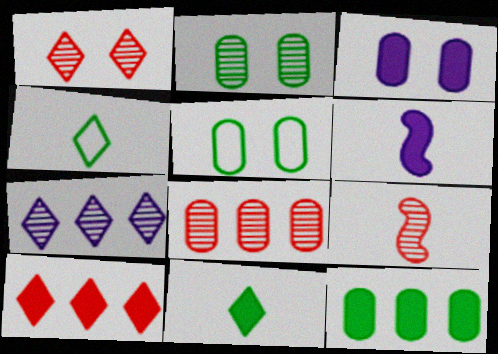[[1, 8, 9], 
[2, 7, 9]]